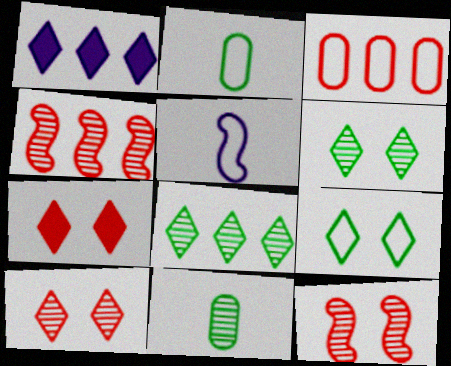[[1, 2, 12], 
[3, 5, 9]]